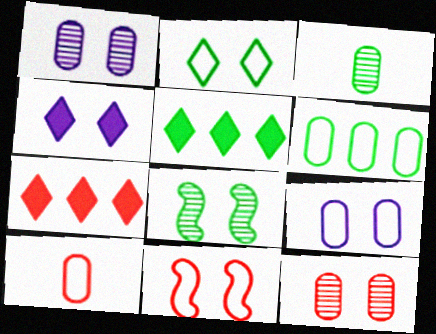[[2, 9, 11], 
[6, 9, 10]]